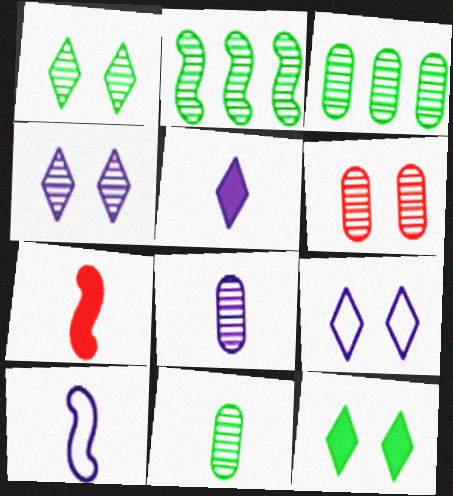[[1, 2, 11], 
[3, 6, 8], 
[3, 7, 9], 
[5, 8, 10]]